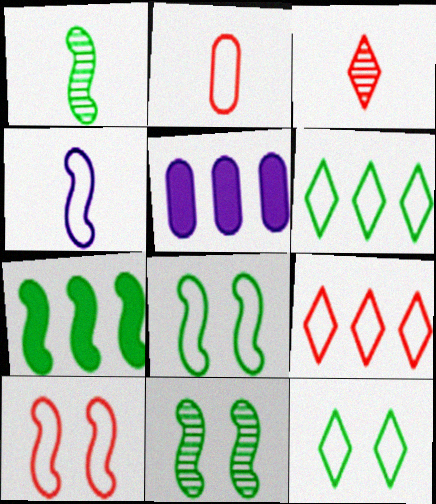[[1, 7, 8], 
[2, 9, 10], 
[3, 5, 8]]